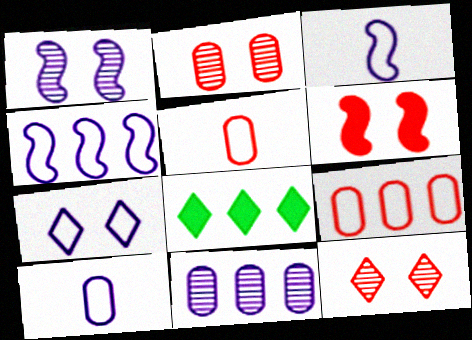[[1, 5, 8], 
[2, 3, 8], 
[4, 7, 10]]